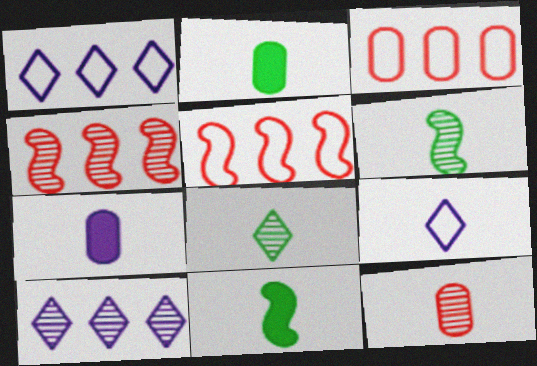[[9, 11, 12]]